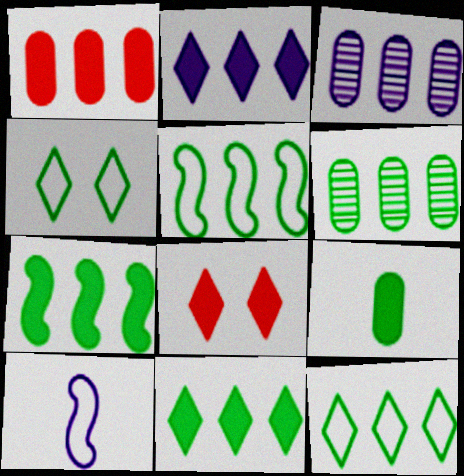[[1, 2, 7], 
[5, 6, 11], 
[6, 7, 12], 
[6, 8, 10]]